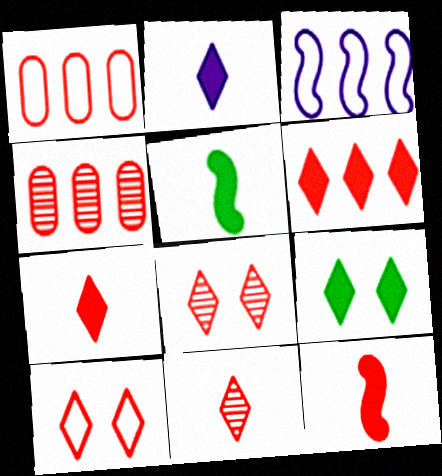[[1, 8, 12], 
[2, 6, 9], 
[4, 10, 12], 
[6, 10, 11]]